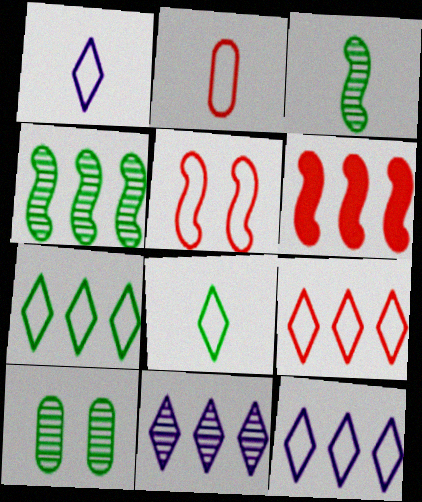[[1, 6, 10], 
[2, 5, 9], 
[7, 9, 12]]